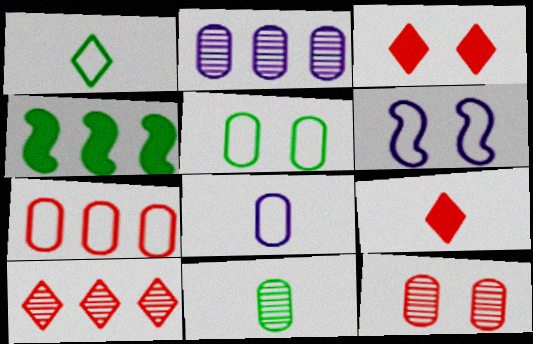[[1, 6, 7], 
[2, 11, 12], 
[5, 7, 8]]